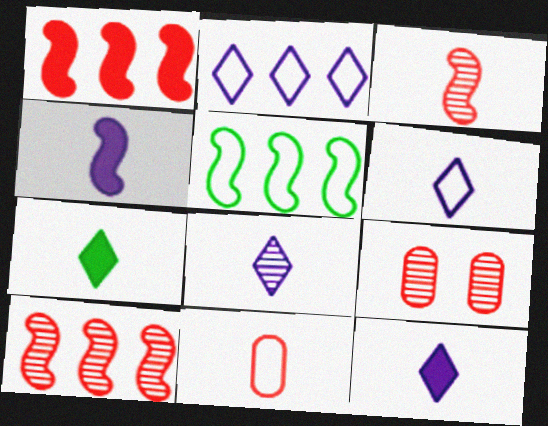[[5, 9, 12], 
[6, 8, 12]]